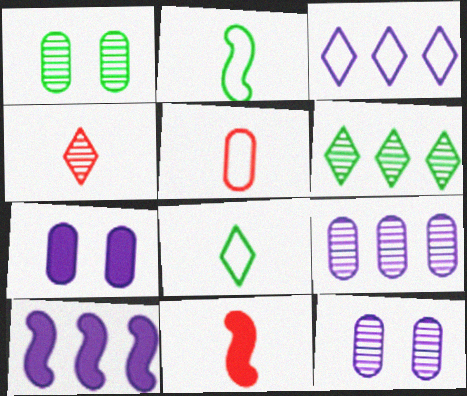[[1, 3, 11], 
[3, 9, 10], 
[4, 5, 11]]